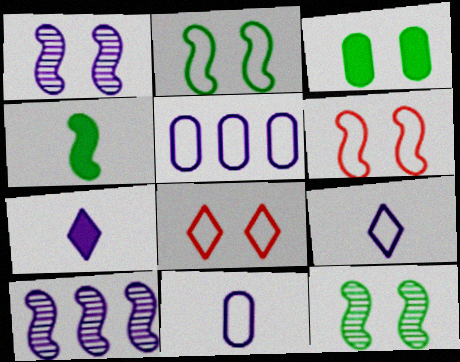[[1, 3, 8], 
[1, 5, 7], 
[4, 6, 10]]